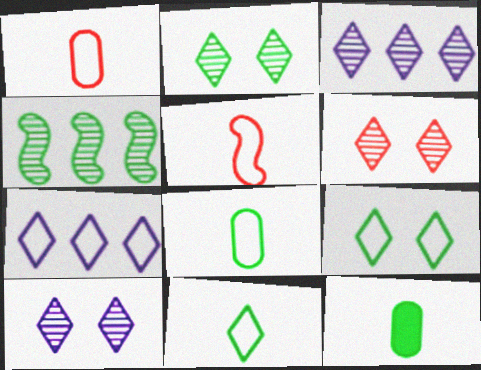[[2, 6, 10], 
[4, 9, 12]]